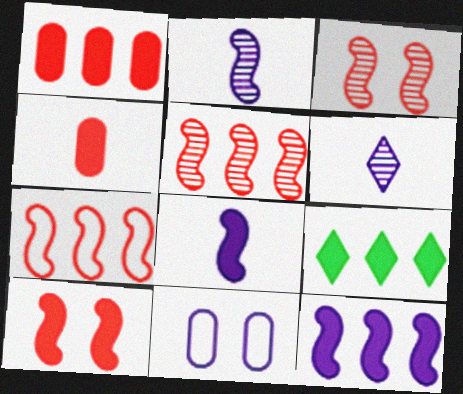[[1, 9, 12], 
[6, 11, 12]]